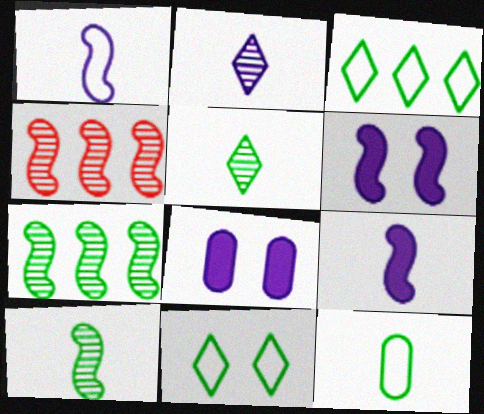[]